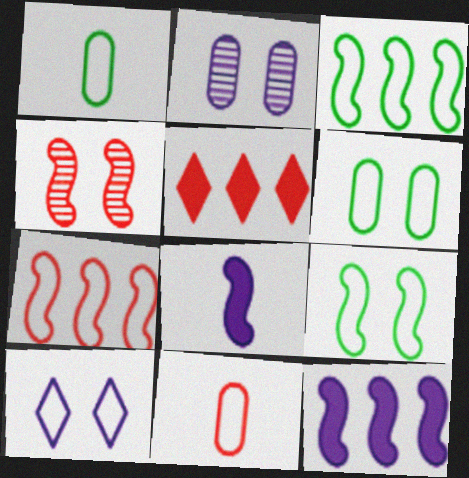[[1, 7, 10], 
[3, 4, 8], 
[3, 10, 11], 
[4, 5, 11]]